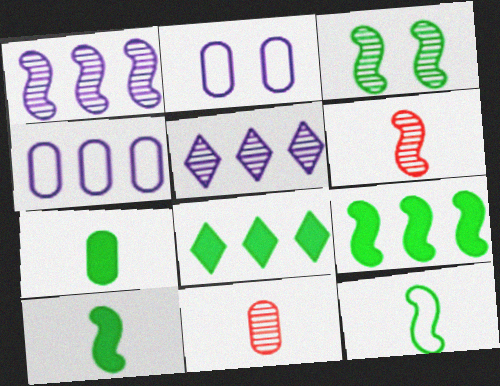[[1, 3, 6], 
[2, 6, 8], 
[3, 5, 11], 
[3, 9, 12]]